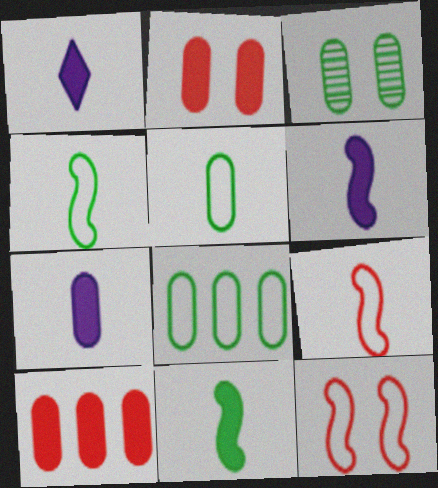[[1, 6, 7]]